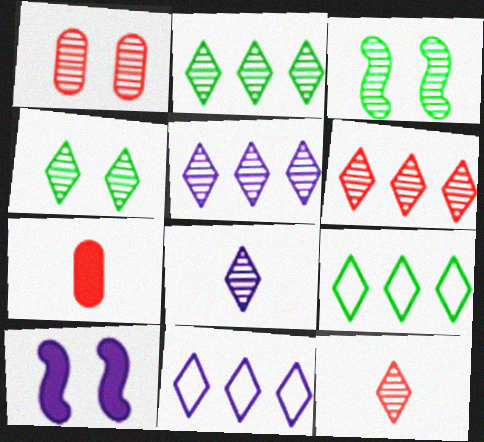[[2, 5, 6], 
[3, 7, 11], 
[4, 5, 12], 
[4, 6, 8]]